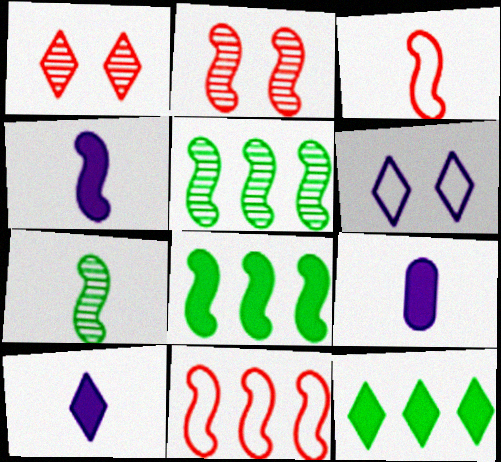[[3, 4, 7], 
[4, 9, 10]]